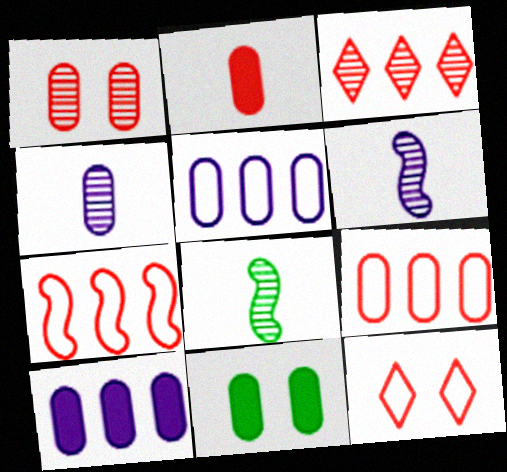[[1, 2, 9], 
[2, 10, 11], 
[4, 9, 11], 
[8, 10, 12]]